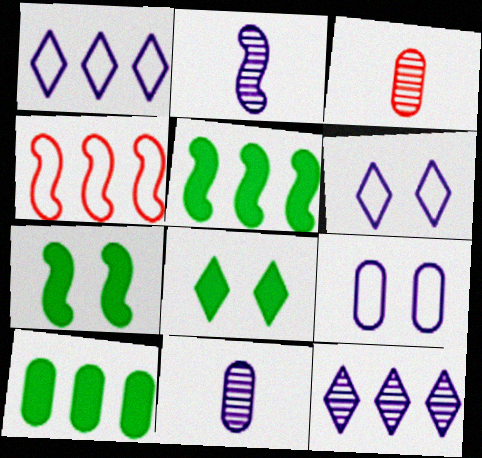[[1, 3, 7], 
[2, 4, 7], 
[3, 5, 6], 
[3, 9, 10], 
[4, 8, 11], 
[4, 10, 12]]